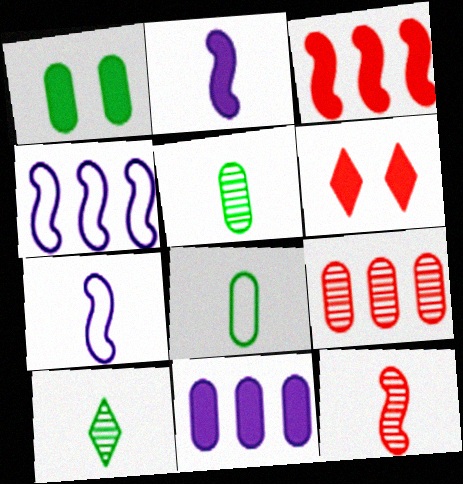[[4, 5, 6]]